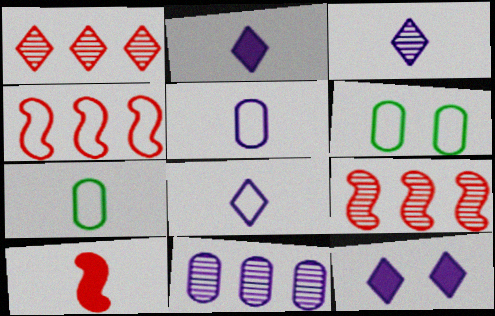[[2, 3, 8], 
[2, 6, 9], 
[3, 7, 10], 
[4, 6, 8], 
[7, 9, 12]]